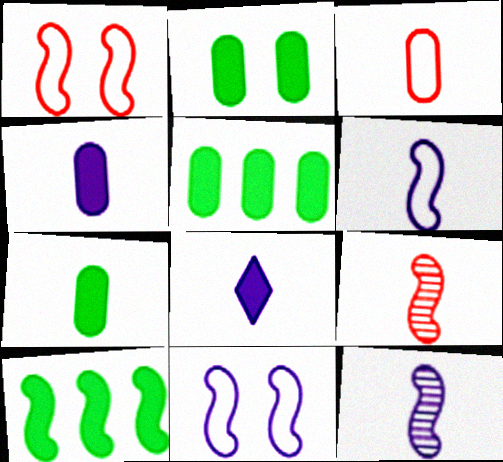[[1, 10, 12], 
[2, 5, 7], 
[9, 10, 11]]